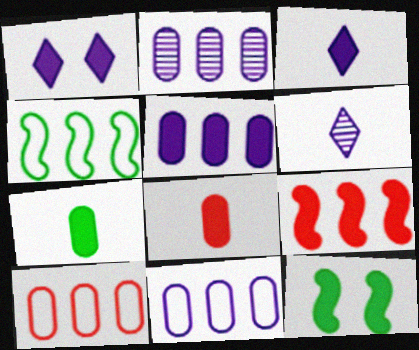[[1, 7, 9], 
[2, 5, 11], 
[6, 10, 12]]